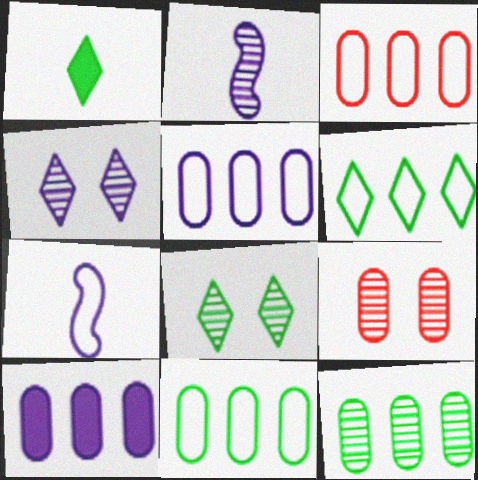[[1, 6, 8], 
[3, 5, 11], 
[3, 10, 12], 
[4, 7, 10]]